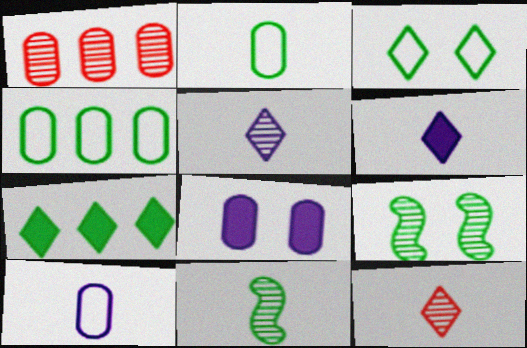[[1, 2, 8], 
[1, 5, 9], 
[2, 7, 9]]